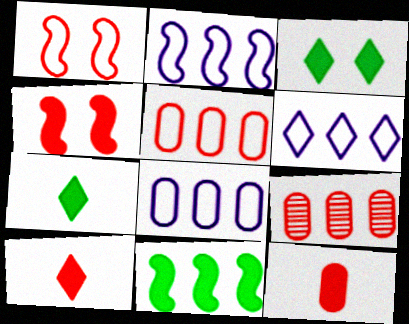[[1, 9, 10], 
[2, 6, 8], 
[6, 9, 11]]